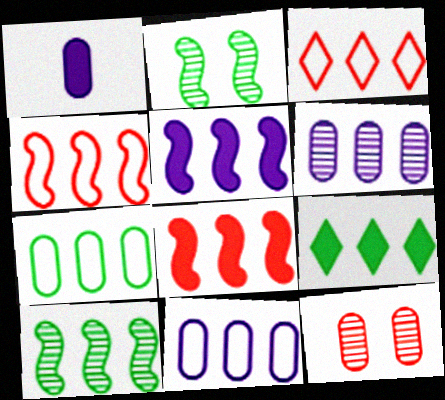[[1, 2, 3], 
[1, 7, 12], 
[4, 5, 10], 
[4, 6, 9], 
[7, 9, 10]]